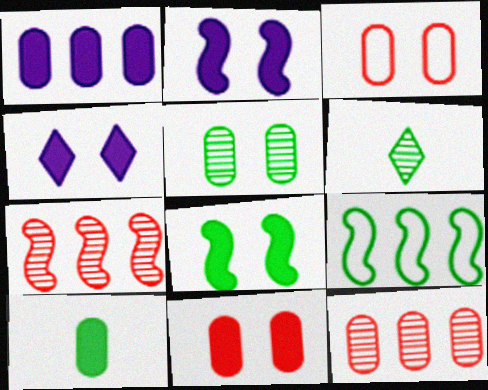[[1, 10, 11], 
[4, 8, 11]]